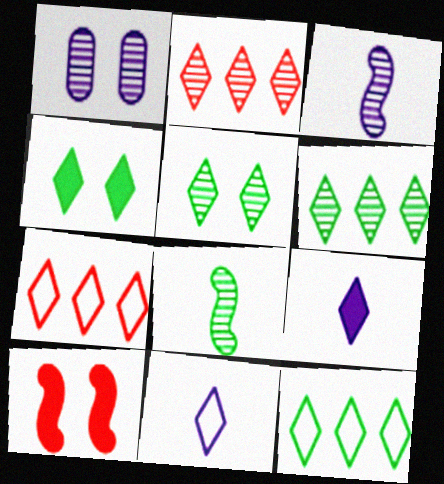[[1, 2, 8], 
[2, 4, 11], 
[5, 7, 9]]